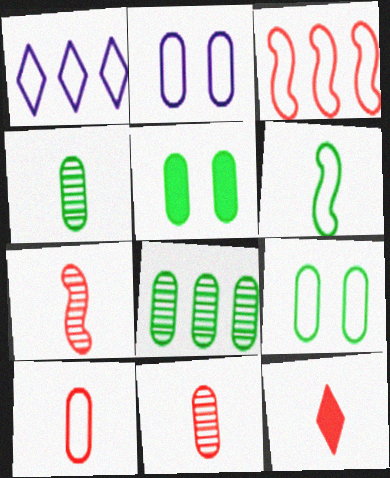[[1, 5, 7], 
[7, 10, 12]]